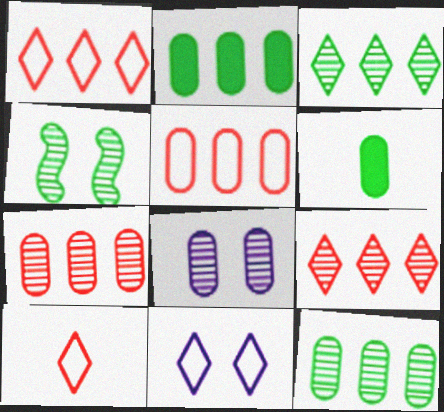[[5, 6, 8]]